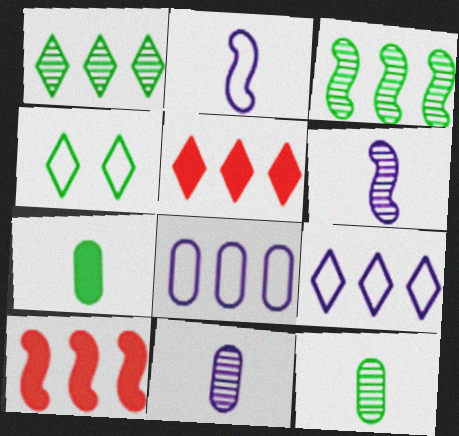[[1, 5, 9], 
[1, 8, 10], 
[3, 4, 7], 
[3, 5, 8], 
[4, 10, 11]]